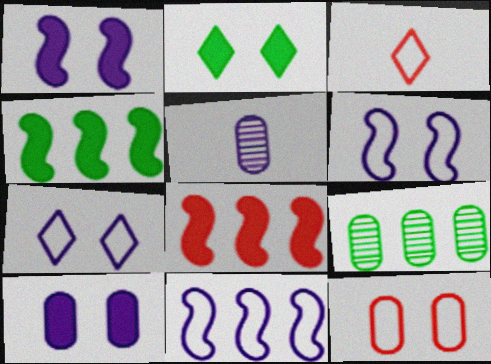[[1, 3, 9]]